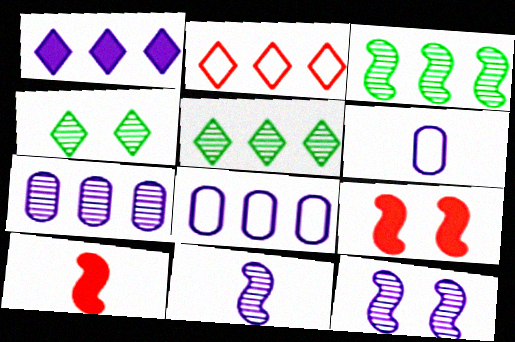[[1, 2, 5], 
[1, 6, 12], 
[4, 8, 10], 
[5, 6, 9]]